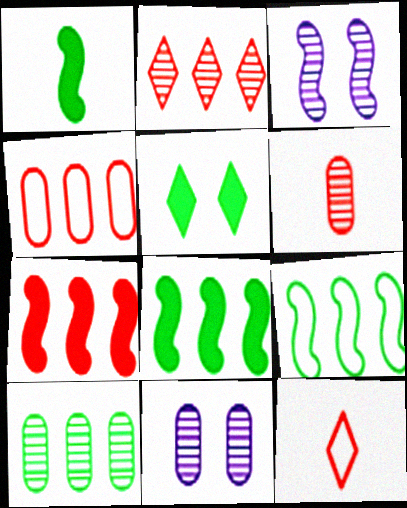[[2, 4, 7], 
[6, 10, 11], 
[8, 11, 12]]